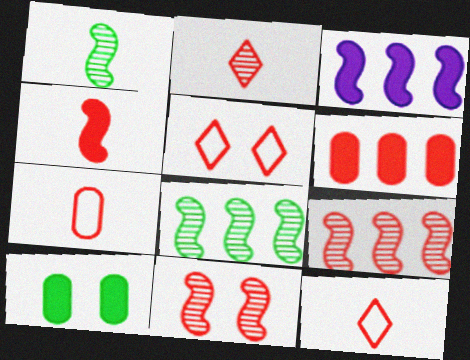[[2, 4, 7], 
[6, 11, 12]]